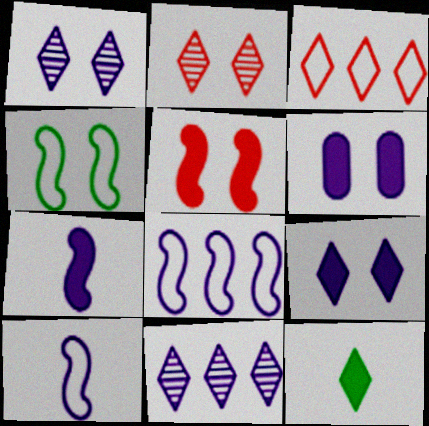[[1, 3, 12], 
[2, 4, 6], 
[6, 10, 11]]